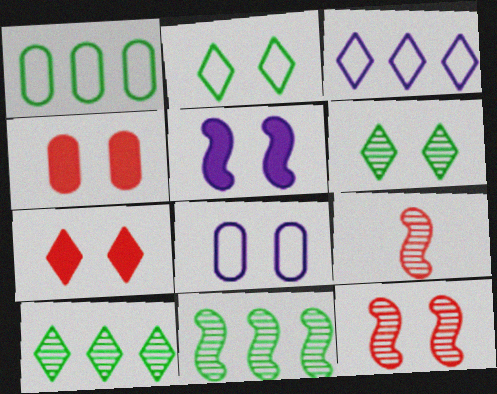[]